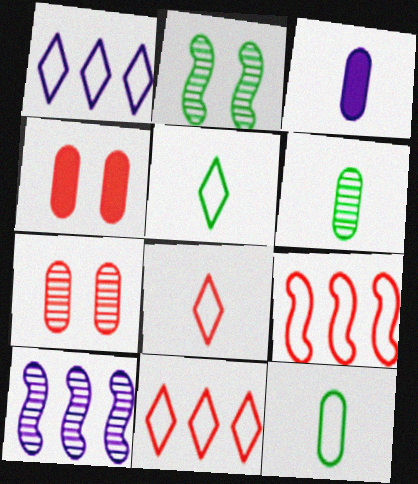[[2, 3, 11], 
[4, 5, 10]]